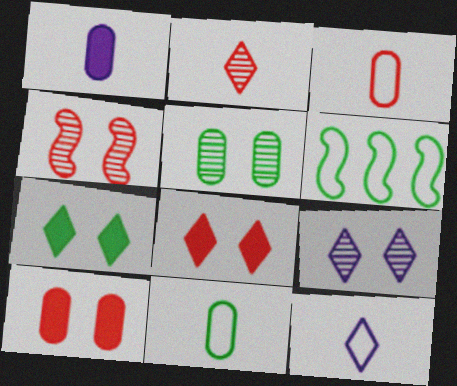[[4, 5, 9]]